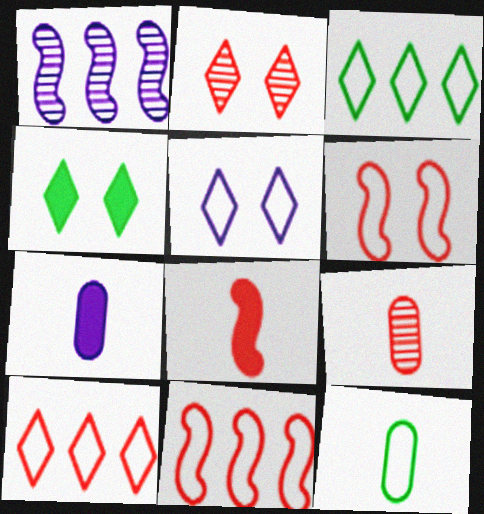[[1, 5, 7], 
[2, 4, 5], 
[5, 11, 12], 
[7, 9, 12]]